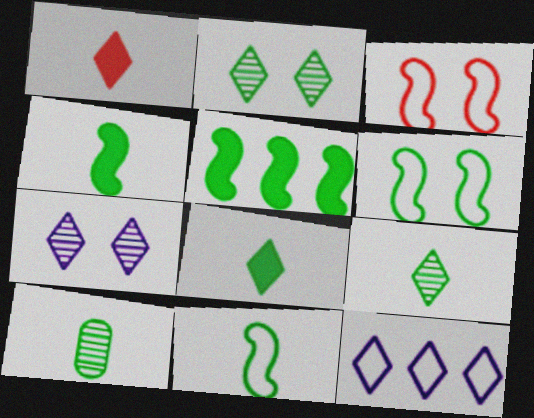[[1, 2, 12], 
[8, 10, 11]]